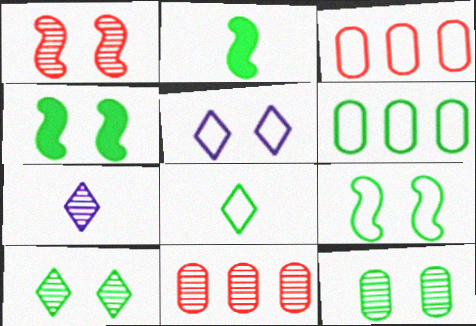[[2, 5, 11], 
[2, 6, 10], 
[3, 4, 7], 
[6, 8, 9]]